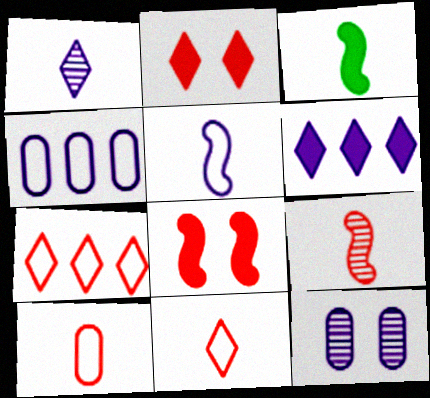[[1, 3, 10], 
[3, 5, 9], 
[3, 7, 12], 
[5, 6, 12]]